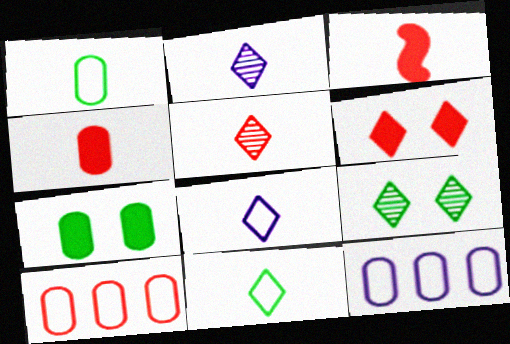[[1, 2, 3], 
[3, 9, 12]]